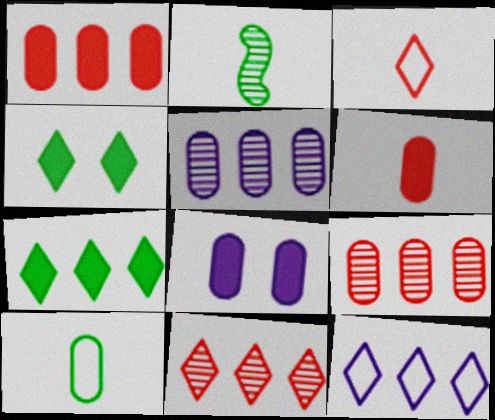[[7, 11, 12], 
[8, 9, 10]]